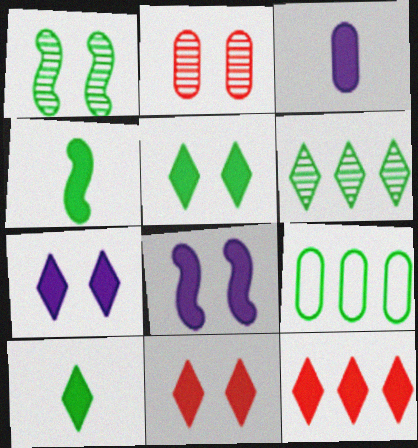[[1, 9, 10], 
[2, 3, 9], 
[5, 7, 11], 
[7, 10, 12]]